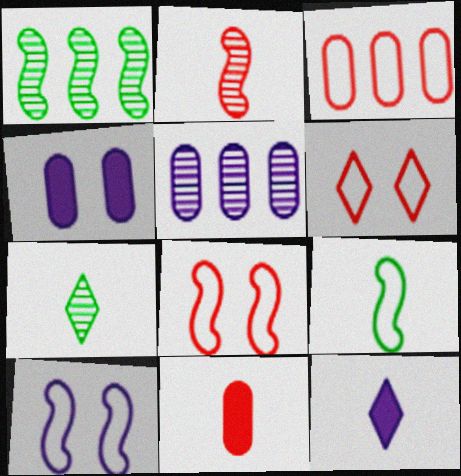[[5, 10, 12]]